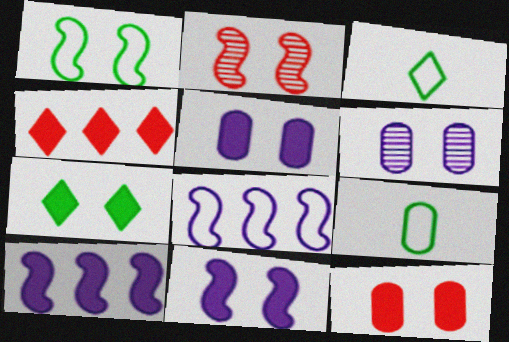[[1, 2, 11], 
[7, 11, 12]]